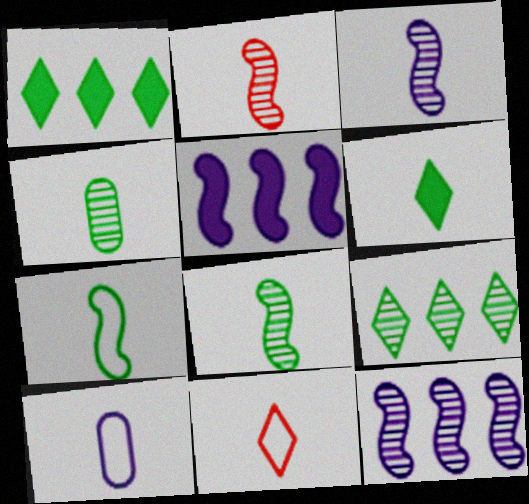[[2, 3, 8], 
[2, 6, 10], 
[4, 6, 7], 
[7, 10, 11]]